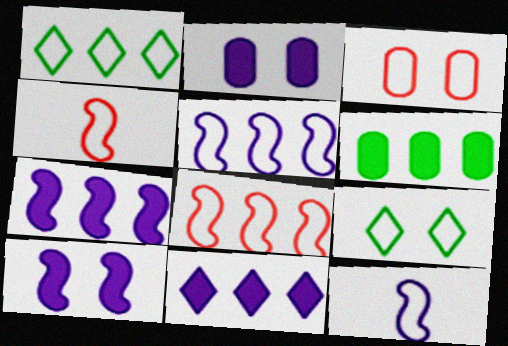[[1, 3, 12]]